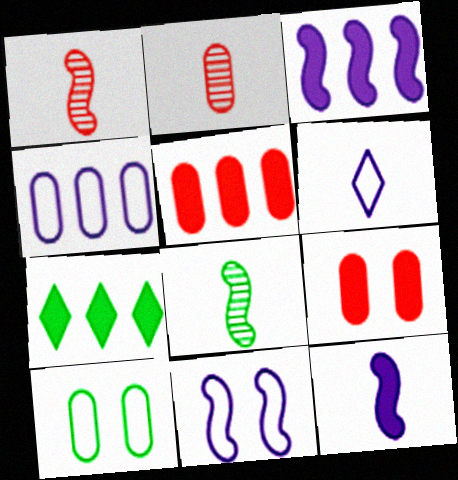[[2, 7, 11], 
[3, 5, 7], 
[4, 6, 11], 
[7, 8, 10], 
[7, 9, 12]]